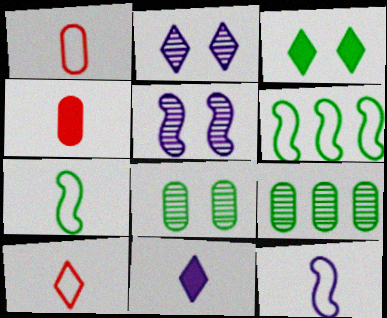[[2, 4, 6], 
[3, 7, 9]]